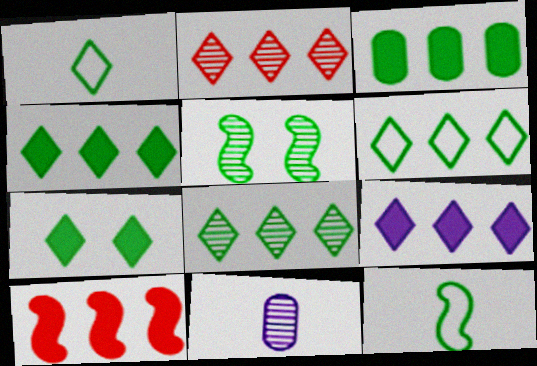[[1, 3, 5], 
[1, 7, 8], 
[2, 5, 11], 
[2, 6, 9], 
[3, 9, 10], 
[4, 6, 8]]